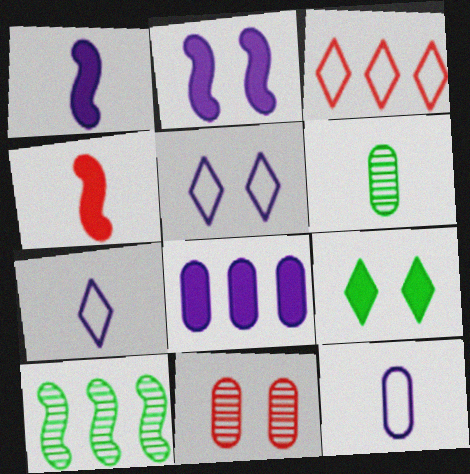[[2, 3, 6], 
[3, 4, 11], 
[3, 8, 10], 
[4, 6, 7], 
[4, 8, 9]]